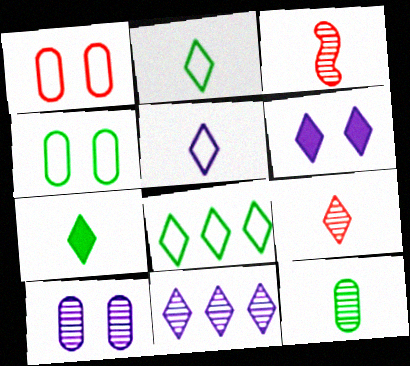[[5, 6, 11], 
[5, 7, 9], 
[6, 8, 9]]